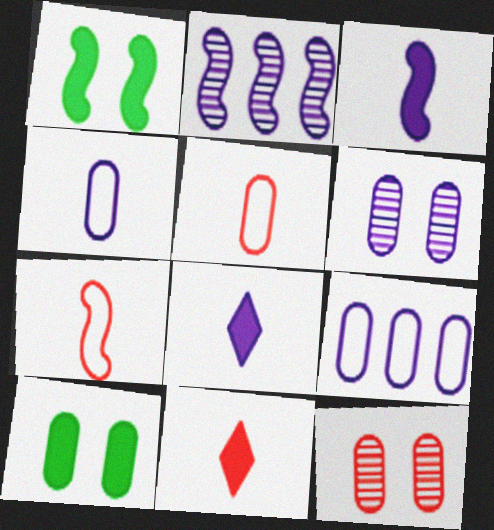[[1, 2, 7]]